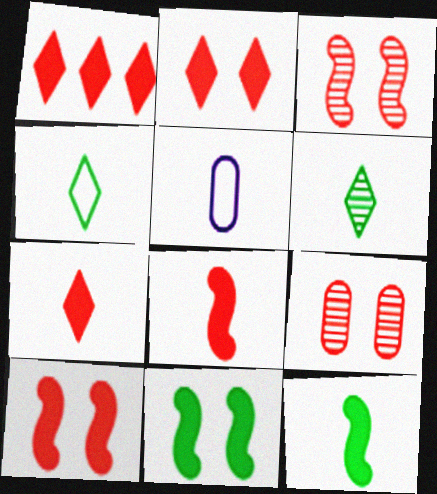[[1, 2, 7], 
[5, 6, 8]]